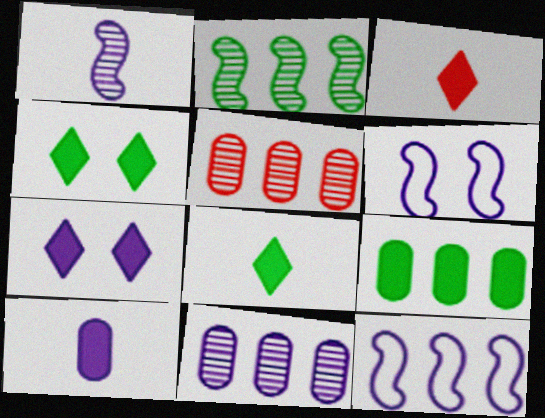[[5, 6, 8]]